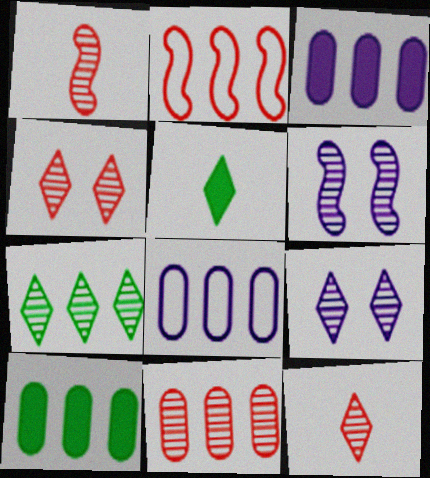[[1, 4, 11], 
[2, 3, 7], 
[7, 9, 12], 
[8, 10, 11]]